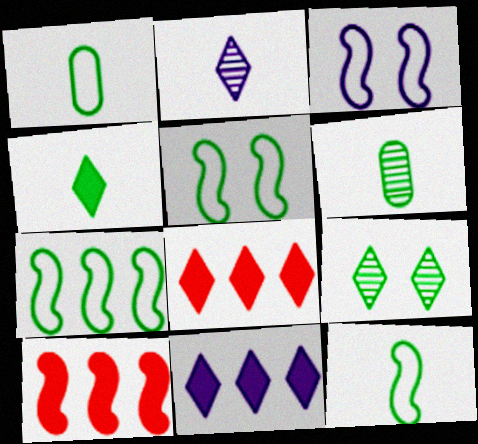[[3, 6, 8], 
[4, 6, 12], 
[5, 7, 12]]